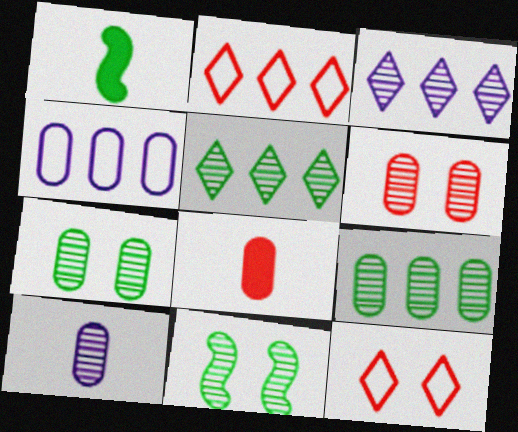[[4, 7, 8], 
[6, 9, 10]]